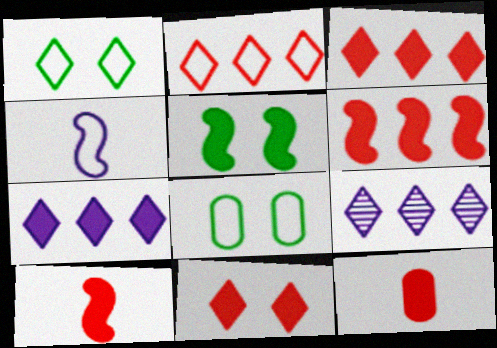[[2, 4, 8], 
[5, 7, 12], 
[6, 11, 12], 
[8, 9, 10]]